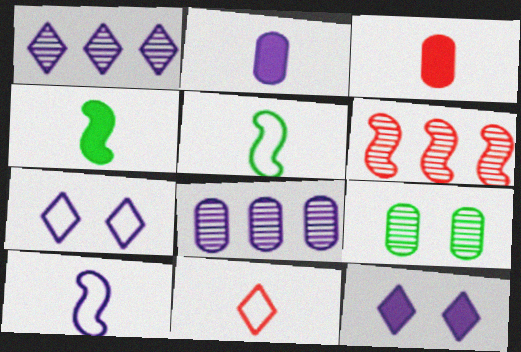[[8, 10, 12]]